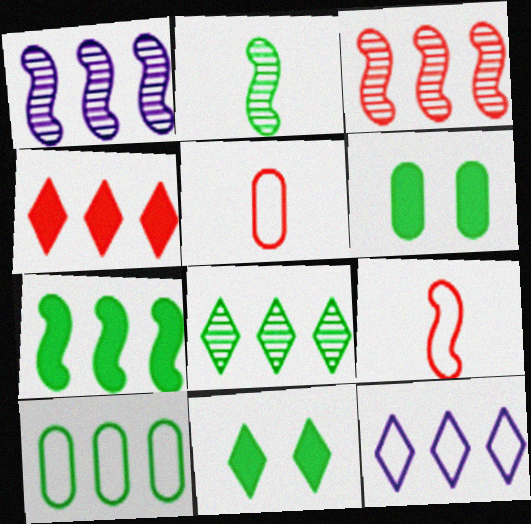[[1, 4, 10], 
[1, 5, 11], 
[2, 10, 11], 
[4, 8, 12], 
[7, 8, 10]]